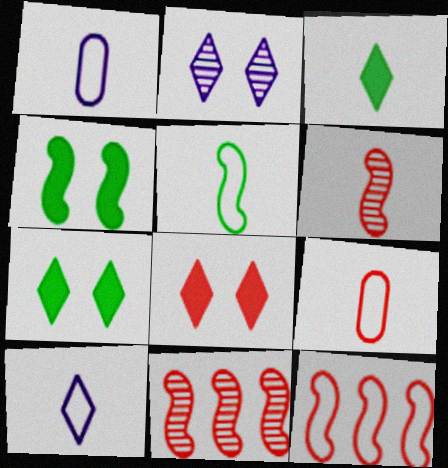[[1, 3, 6], 
[1, 7, 11], 
[5, 9, 10], 
[8, 9, 11]]